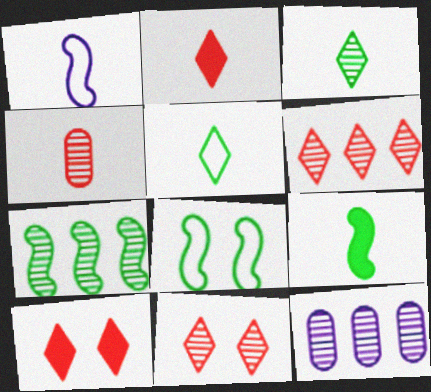[[2, 8, 12], 
[6, 7, 12], 
[7, 8, 9]]